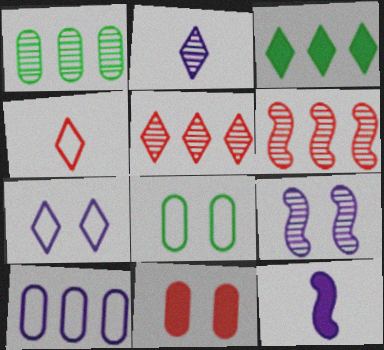[[3, 6, 10], 
[3, 11, 12], 
[4, 6, 11], 
[5, 8, 12]]